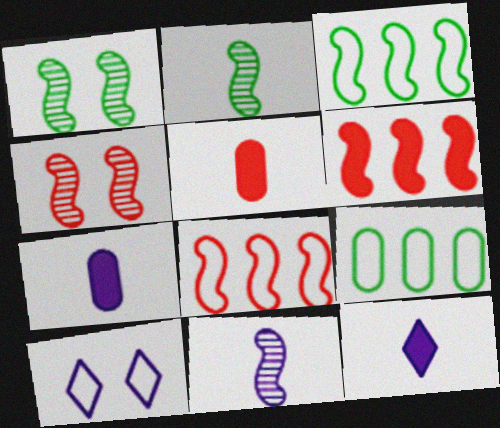[[4, 9, 12]]